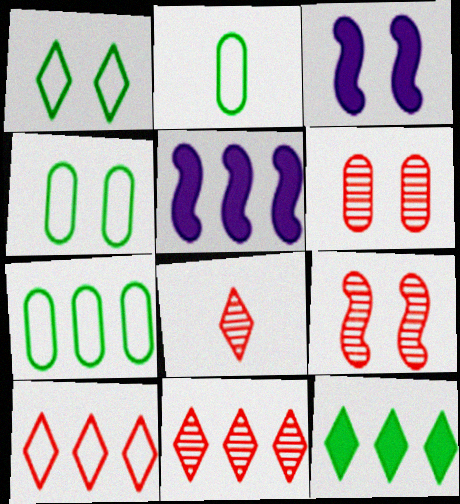[[1, 3, 6], 
[2, 3, 11], 
[2, 4, 7], 
[3, 7, 8], 
[4, 5, 8], 
[5, 7, 11]]